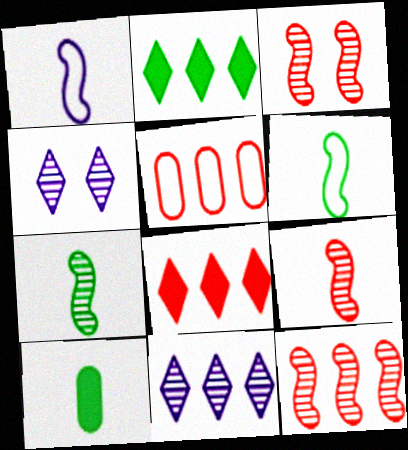[[3, 9, 12], 
[5, 8, 12]]